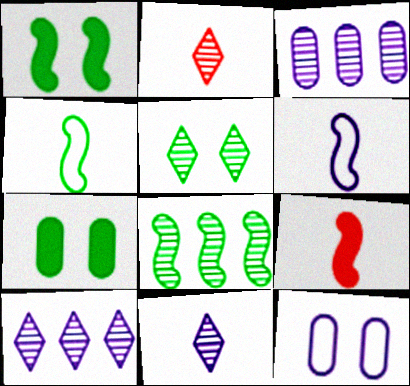[[1, 4, 8], 
[2, 5, 10]]